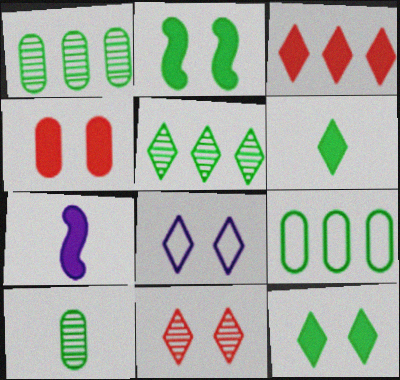[[7, 9, 11], 
[8, 11, 12]]